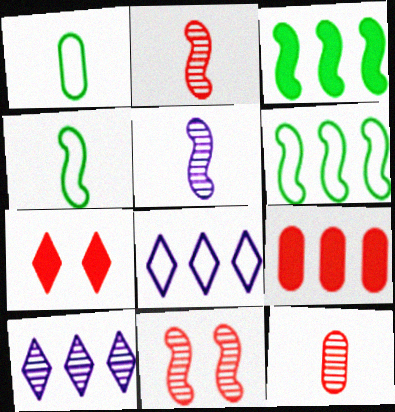[[6, 9, 10]]